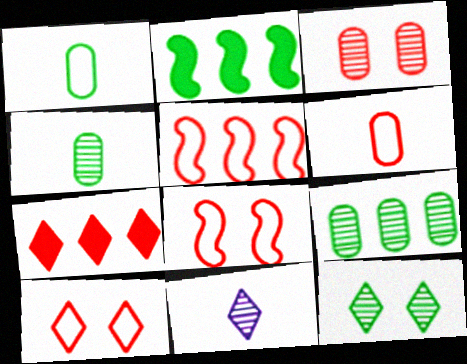[[1, 2, 12], 
[5, 6, 10]]